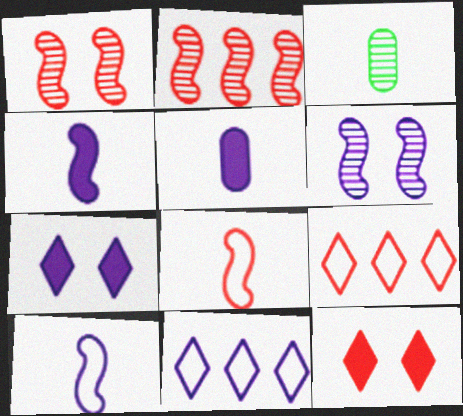[[5, 6, 11]]